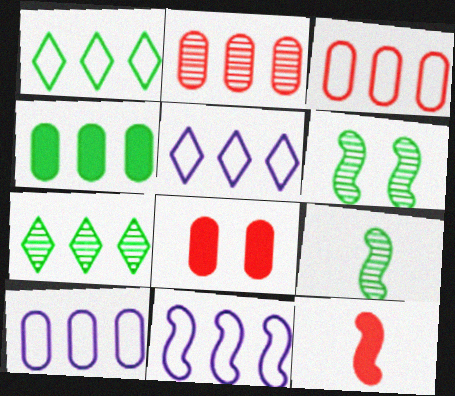[[1, 3, 11], 
[2, 4, 10], 
[5, 8, 9], 
[5, 10, 11], 
[6, 11, 12]]